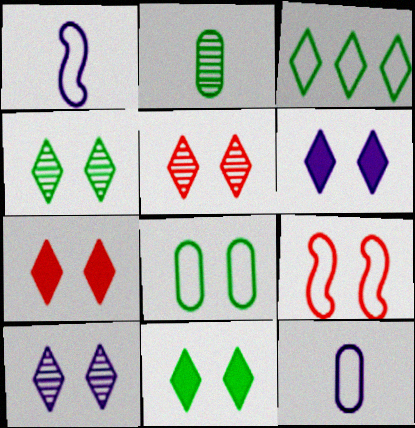[[3, 9, 12], 
[4, 5, 10], 
[6, 7, 11]]